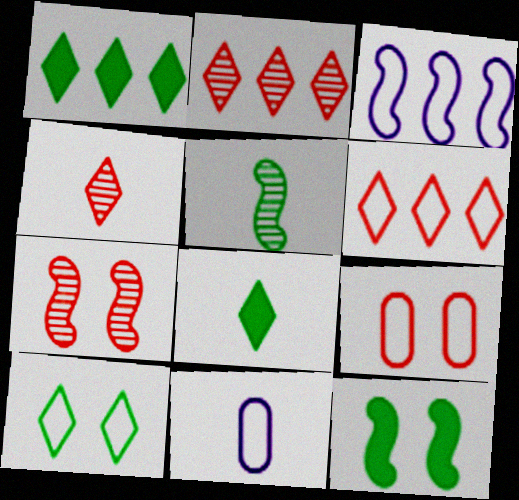[[1, 7, 11], 
[2, 11, 12]]